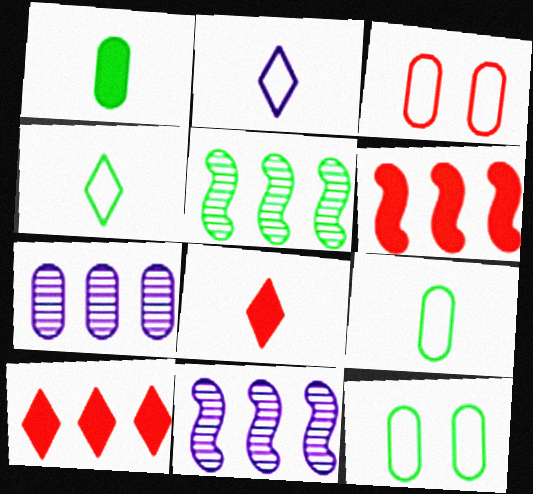[[1, 3, 7], 
[8, 11, 12]]